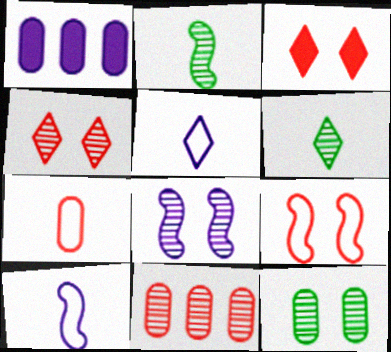[[1, 5, 8], 
[1, 6, 9], 
[1, 7, 12], 
[4, 8, 12], 
[6, 8, 11]]